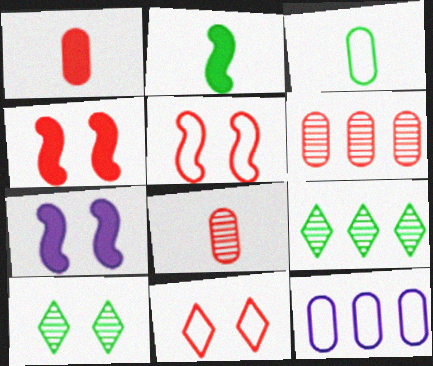[]